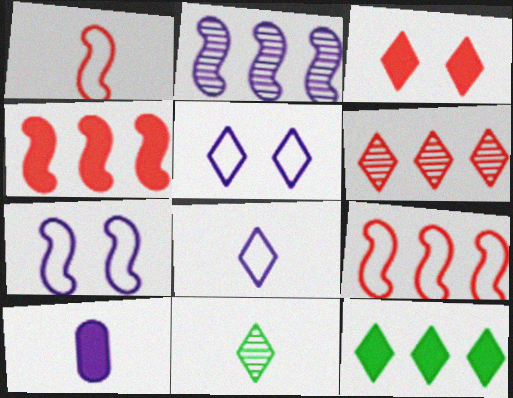[[1, 10, 11], 
[2, 5, 10]]